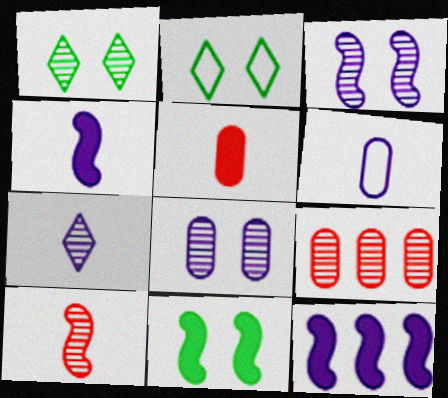[[2, 4, 9], 
[4, 6, 7]]